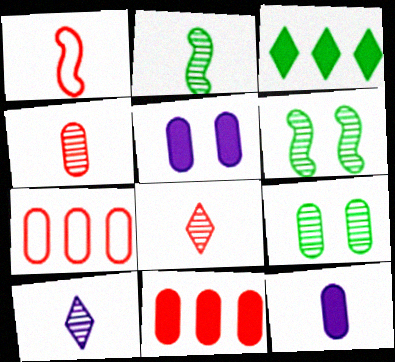[[2, 4, 10], 
[7, 9, 12]]